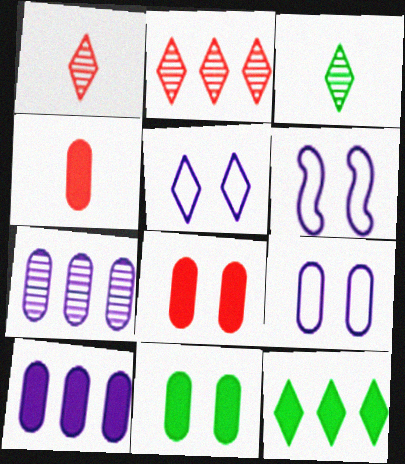[[1, 5, 12], 
[4, 10, 11], 
[5, 6, 9]]